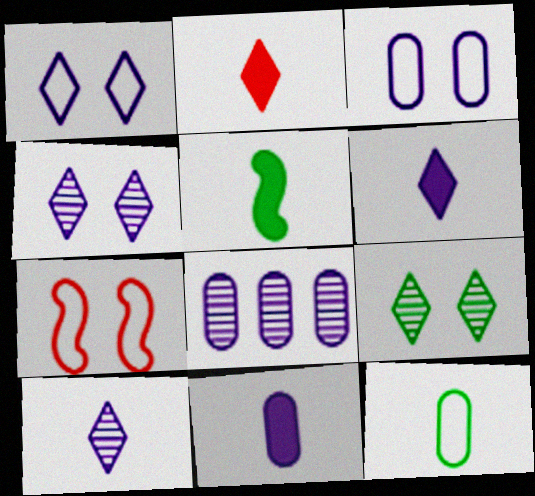[[2, 5, 11], 
[3, 8, 11]]